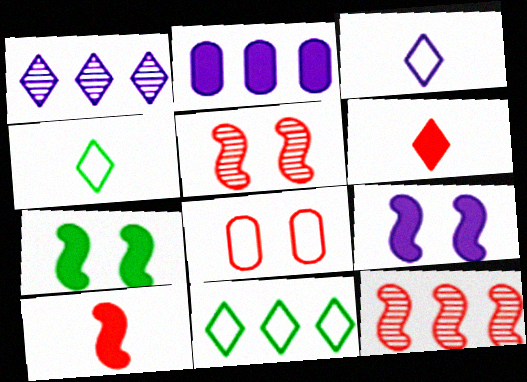[[2, 4, 5], 
[2, 6, 7], 
[2, 11, 12], 
[6, 8, 12]]